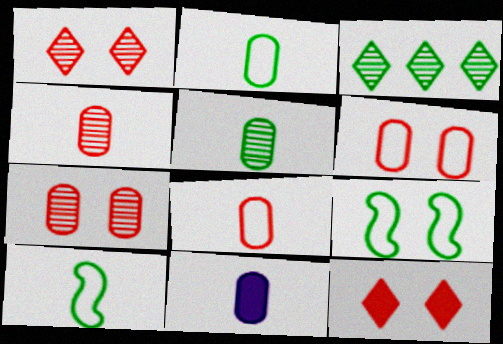[[2, 4, 11], 
[5, 8, 11]]